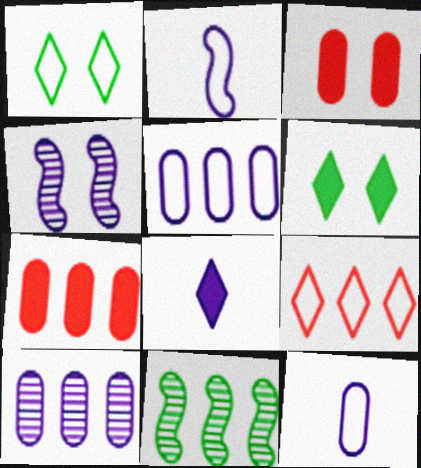[[1, 3, 4], 
[4, 5, 8]]